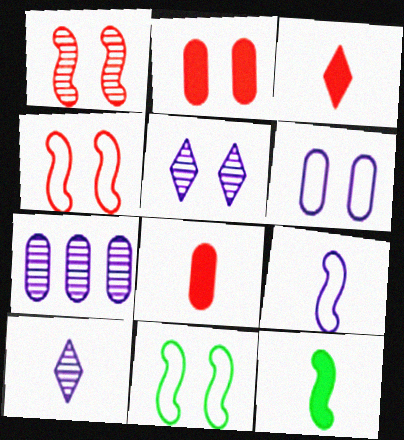[[2, 5, 11], 
[3, 7, 11]]